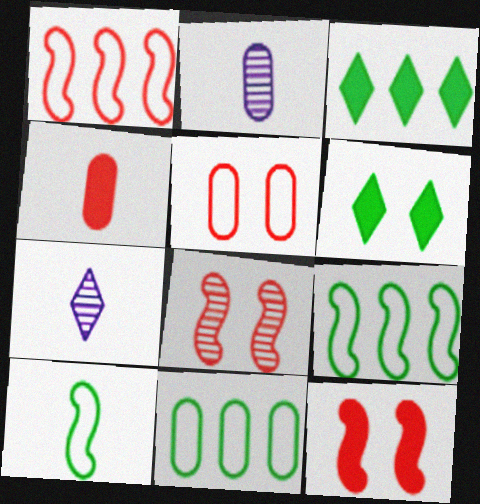[[1, 2, 6], 
[4, 7, 10], 
[7, 11, 12]]